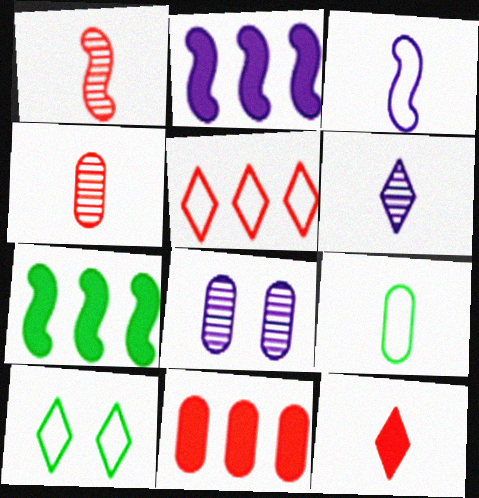[[2, 4, 10], 
[8, 9, 11]]